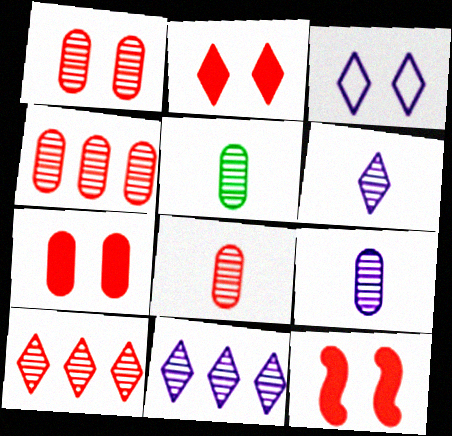[[1, 4, 8], 
[2, 7, 12], 
[5, 8, 9]]